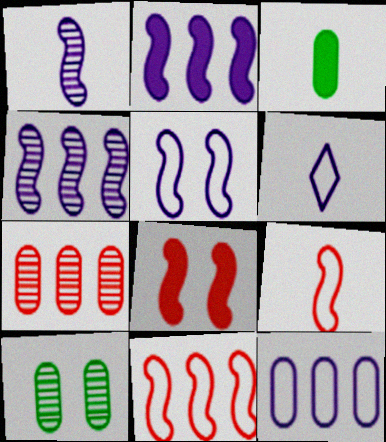[[1, 2, 5], 
[5, 6, 12]]